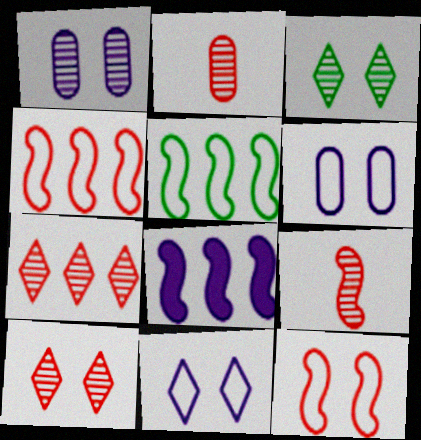[]